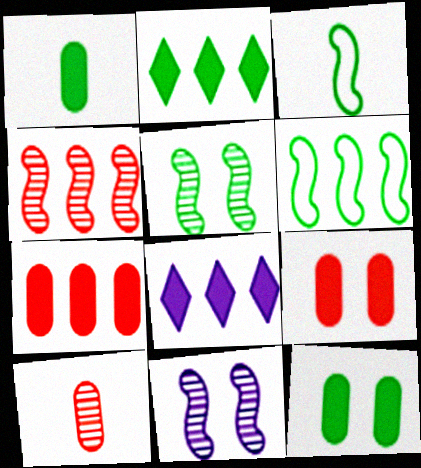[]